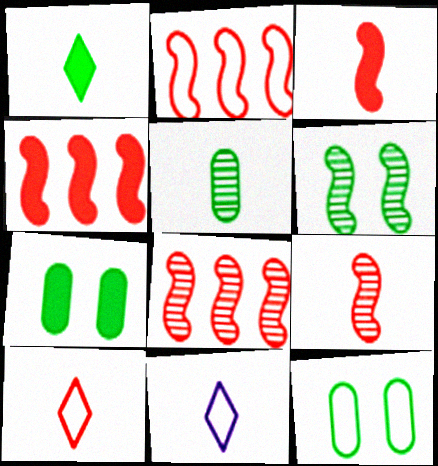[[2, 4, 8], 
[2, 11, 12], 
[3, 5, 11], 
[7, 8, 11]]